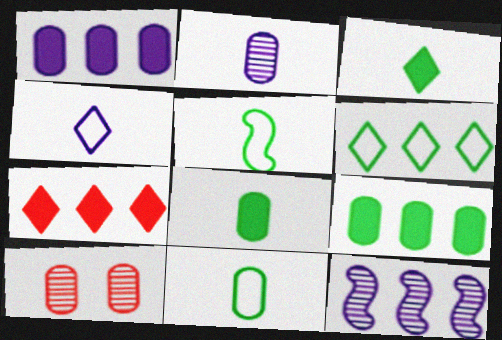[[1, 10, 11]]